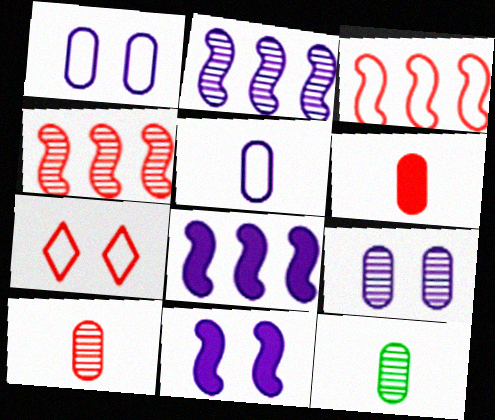[[4, 6, 7], 
[5, 6, 12], 
[7, 8, 12]]